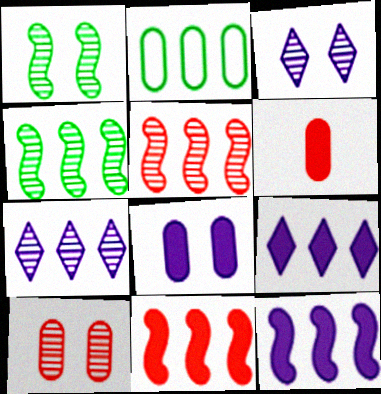[[1, 3, 10], 
[2, 5, 9], 
[2, 7, 11]]